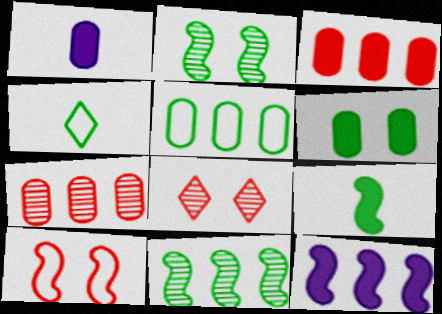[[1, 3, 6], 
[4, 6, 11]]